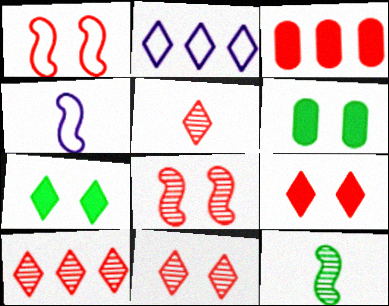[[1, 3, 5], 
[2, 5, 7], 
[4, 6, 10], 
[5, 10, 11]]